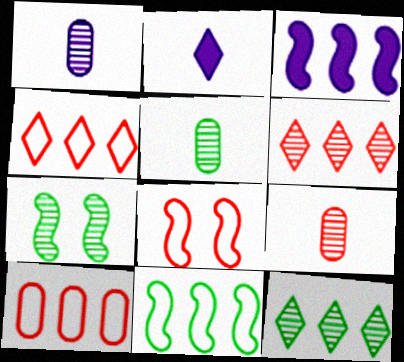[[1, 5, 9], 
[1, 6, 7], 
[2, 7, 10], 
[3, 10, 12], 
[5, 7, 12]]